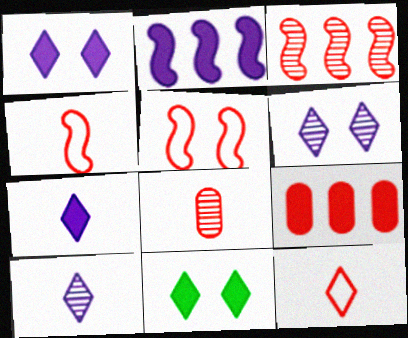[]